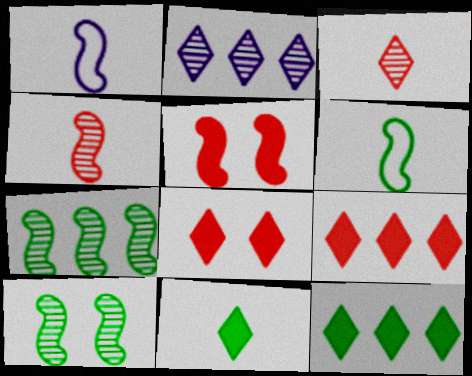[[1, 5, 7]]